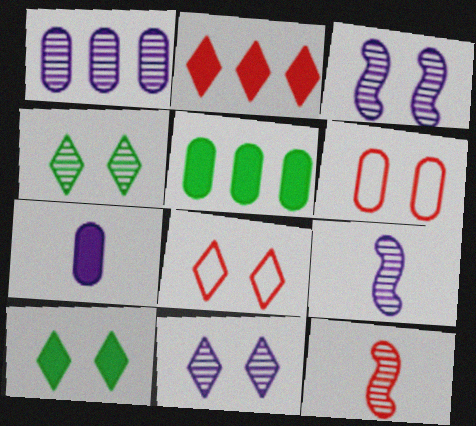[[1, 4, 12], 
[1, 9, 11], 
[2, 6, 12], 
[3, 6, 10], 
[5, 8, 9], 
[8, 10, 11]]